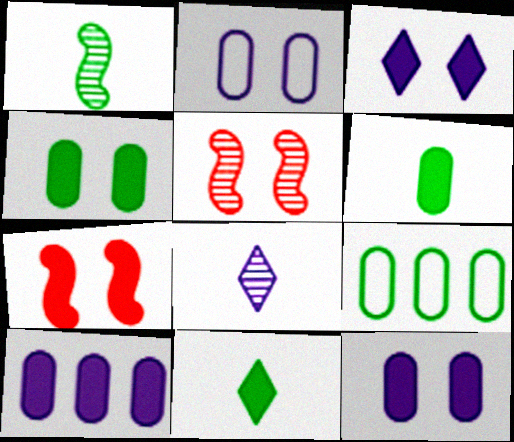[[3, 4, 7], 
[7, 8, 9], 
[7, 10, 11]]